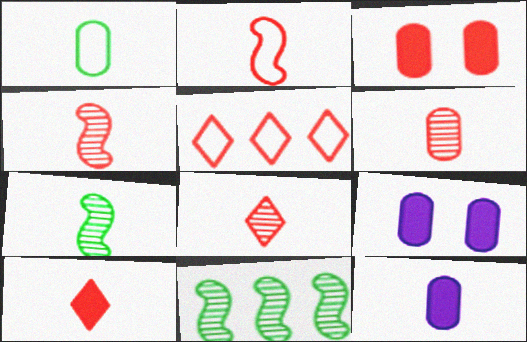[[1, 6, 12], 
[2, 6, 10], 
[3, 4, 5], 
[4, 6, 8], 
[5, 7, 9]]